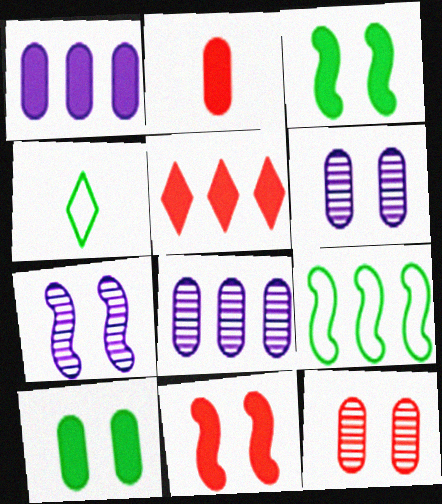[[1, 2, 10], 
[2, 5, 11], 
[4, 8, 11], 
[5, 8, 9]]